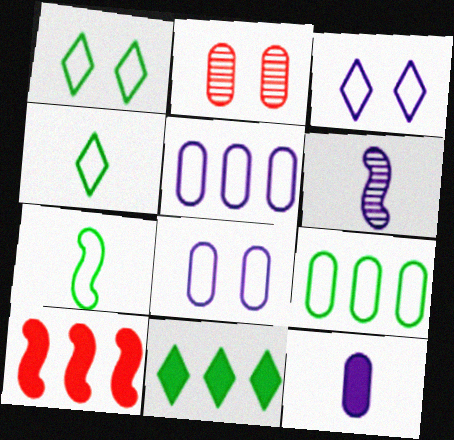[[1, 7, 9], 
[2, 9, 12]]